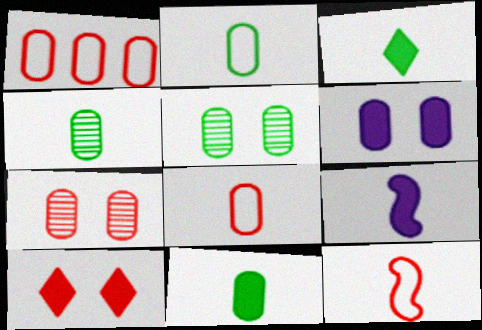[[1, 4, 6], 
[2, 4, 11]]